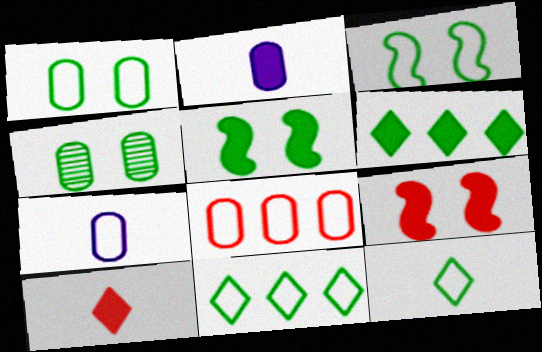[[1, 7, 8], 
[2, 4, 8], 
[2, 6, 9]]